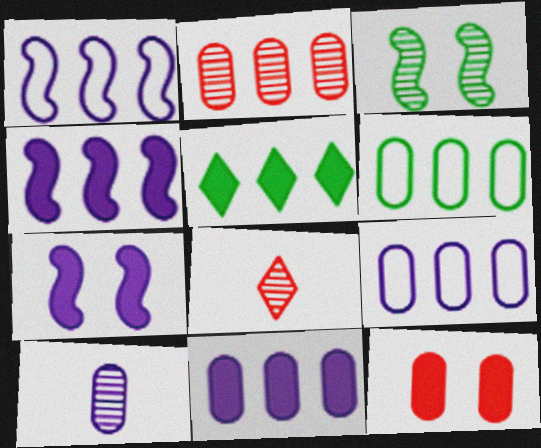[[1, 2, 5], 
[2, 6, 11], 
[6, 7, 8], 
[6, 10, 12]]